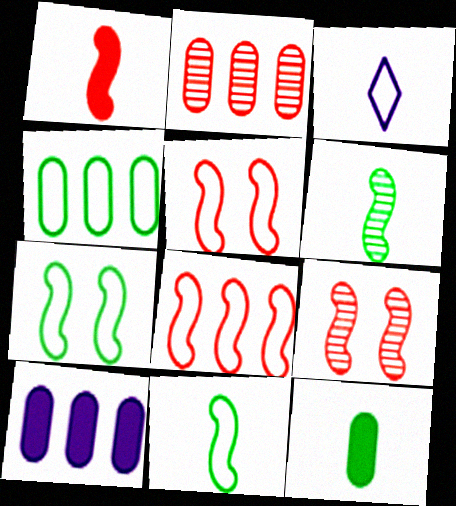[[1, 8, 9], 
[2, 4, 10], 
[3, 4, 5]]